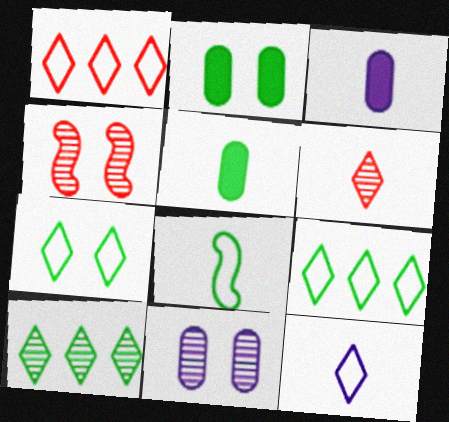[[1, 7, 12], 
[2, 8, 10], 
[3, 4, 9], 
[3, 6, 8]]